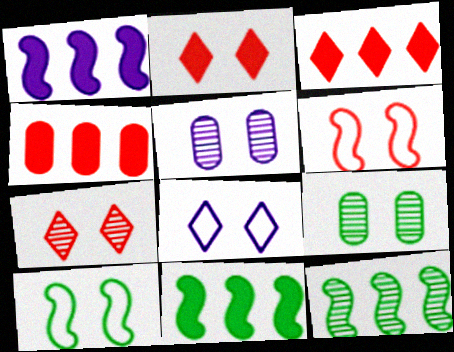[[2, 5, 10]]